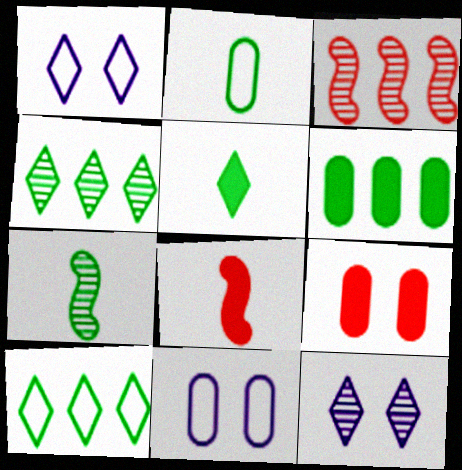[[2, 5, 7], 
[3, 5, 11], 
[4, 8, 11]]